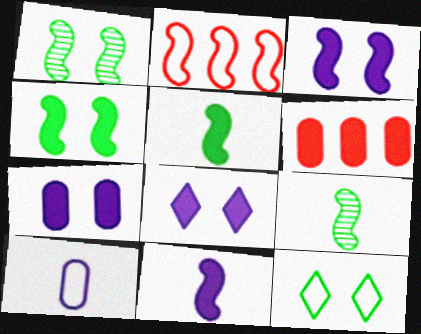[[1, 2, 11], 
[2, 3, 9], 
[2, 10, 12], 
[3, 7, 8], 
[5, 6, 8]]